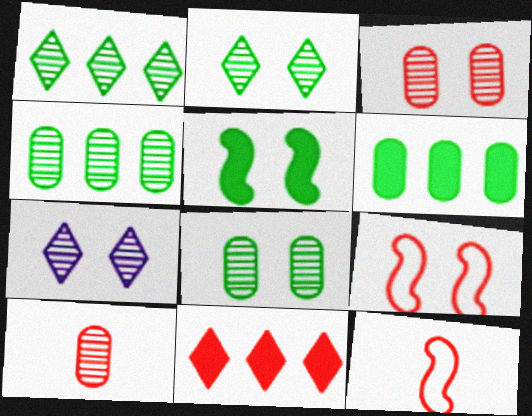[[3, 11, 12], 
[6, 7, 12], 
[9, 10, 11]]